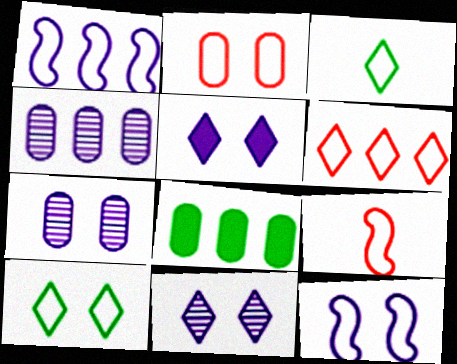[[1, 2, 3], 
[2, 6, 9], 
[2, 10, 12], 
[5, 7, 12], 
[8, 9, 11]]